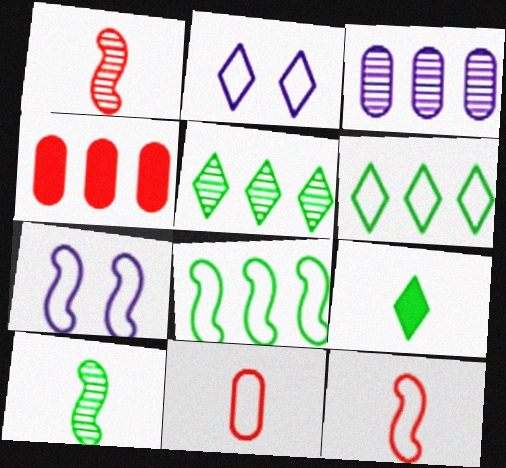[[2, 4, 10], 
[2, 8, 11], 
[6, 7, 11], 
[7, 8, 12]]